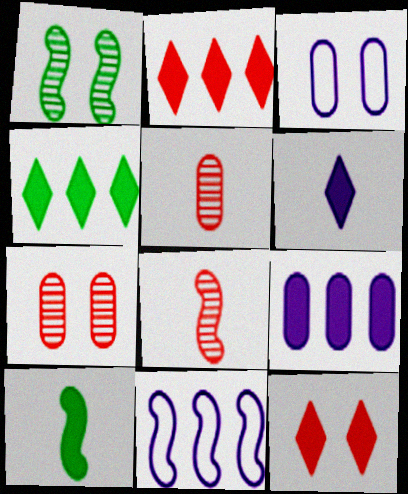[[1, 3, 12], 
[3, 4, 8], 
[4, 6, 12], 
[9, 10, 12]]